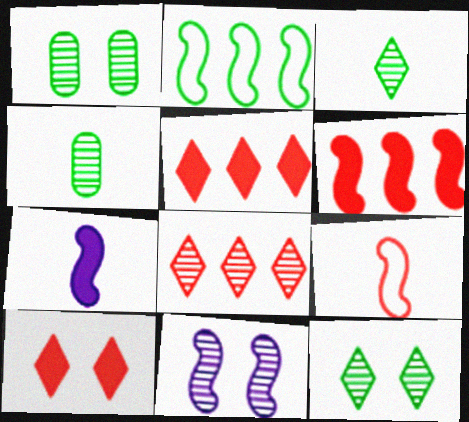[[4, 8, 11]]